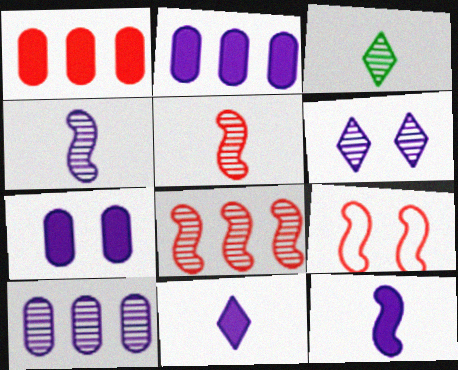[[2, 3, 9], 
[4, 6, 10]]